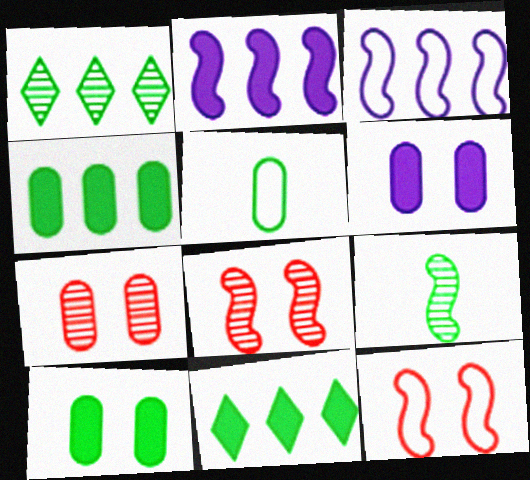[[2, 9, 12]]